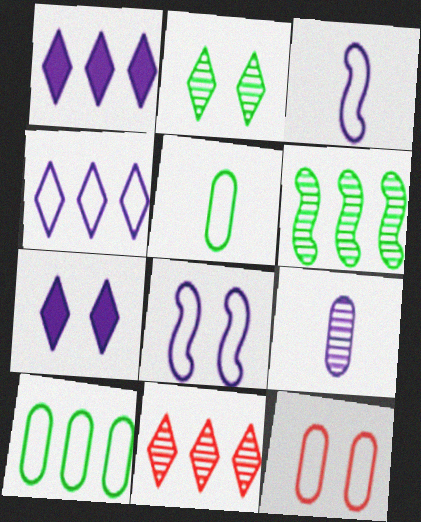[[1, 8, 9]]